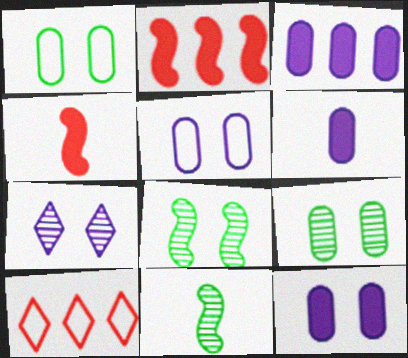[[3, 6, 12], 
[6, 8, 10], 
[10, 11, 12]]